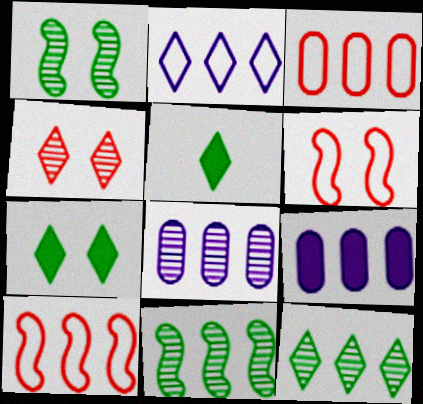[[2, 4, 5], 
[5, 6, 8], 
[9, 10, 12]]